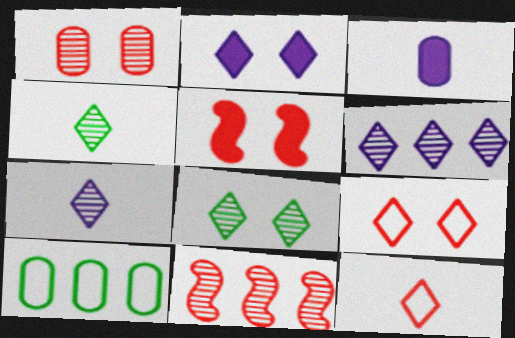[[1, 3, 10], 
[1, 5, 9], 
[2, 8, 9], 
[5, 7, 10]]